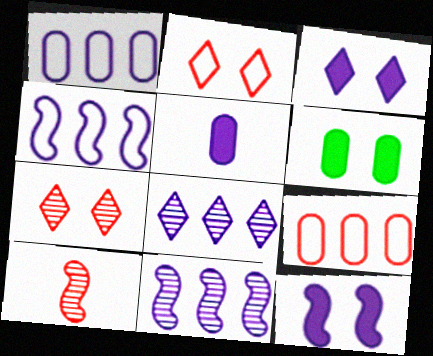[]